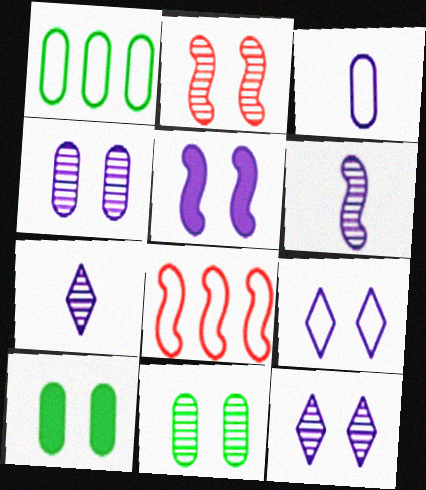[[2, 9, 10], 
[2, 11, 12], 
[4, 5, 9], 
[7, 8, 10]]